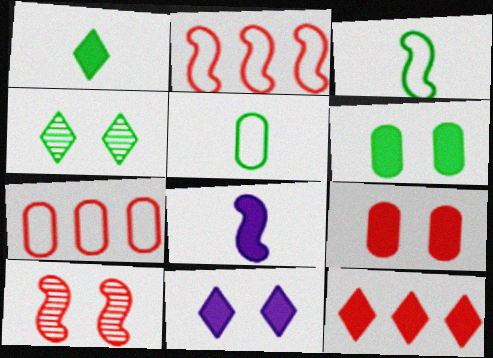[[1, 11, 12], 
[4, 7, 8], 
[6, 8, 12]]